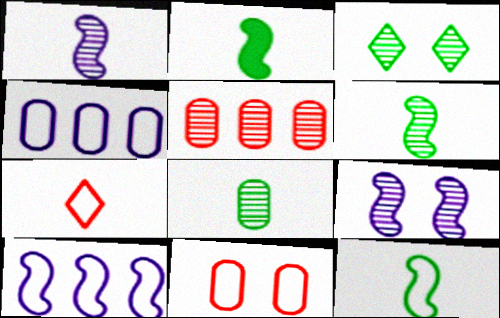[[1, 3, 5], 
[2, 6, 12]]